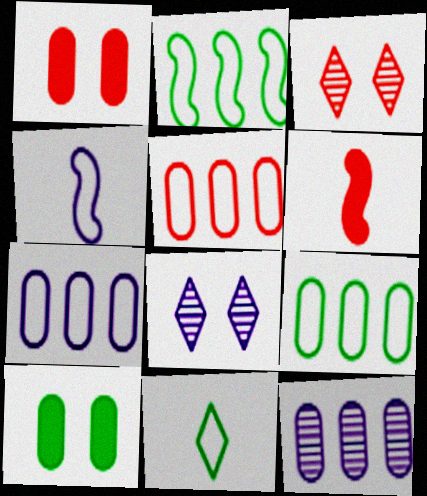[[3, 5, 6], 
[5, 7, 9], 
[6, 8, 9]]